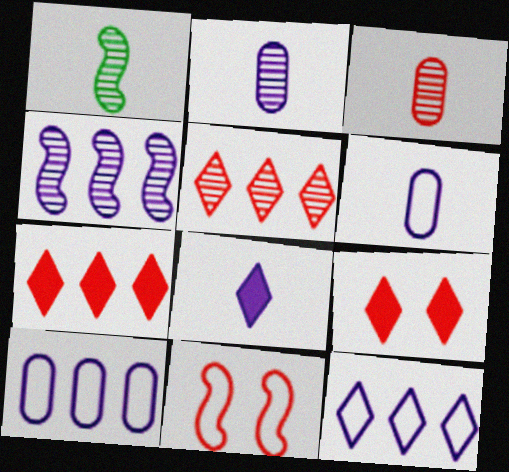[[1, 9, 10], 
[3, 7, 11]]